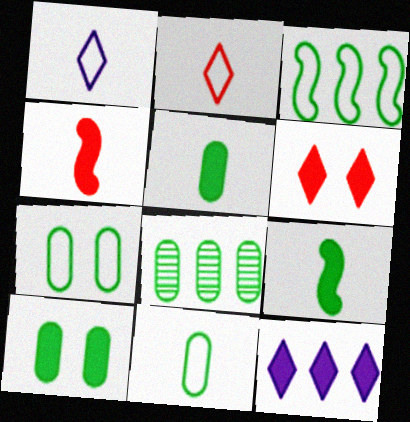[[4, 10, 12], 
[5, 7, 8], 
[8, 10, 11]]